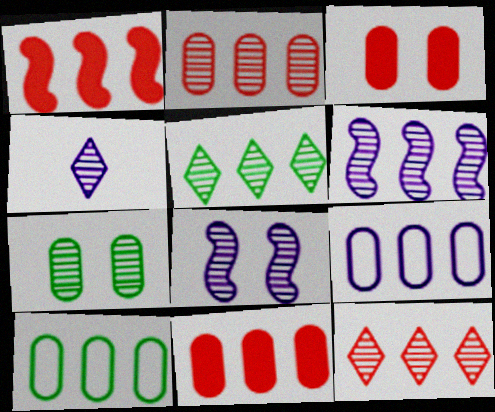[[1, 5, 9], 
[2, 5, 6]]